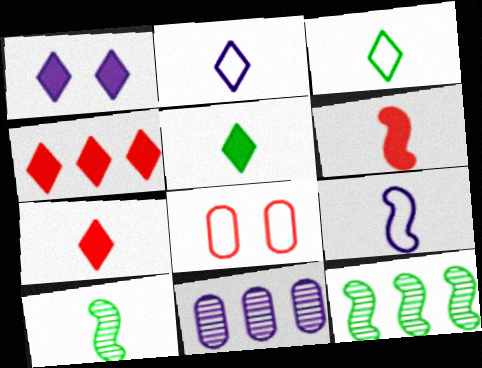[[1, 4, 5], 
[1, 9, 11], 
[6, 9, 10]]